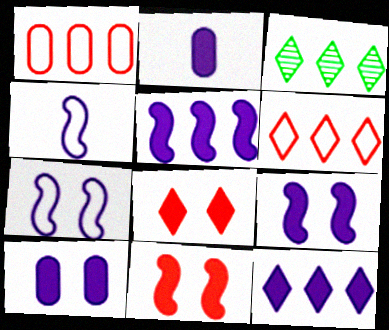[[1, 3, 5], 
[2, 9, 12], 
[3, 6, 12]]